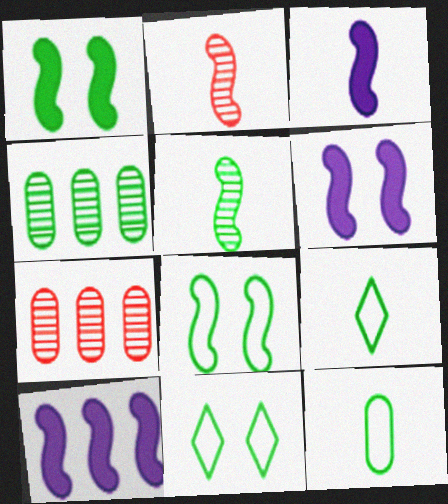[[1, 4, 9], 
[2, 8, 10], 
[3, 6, 10], 
[3, 7, 11], 
[6, 7, 9]]